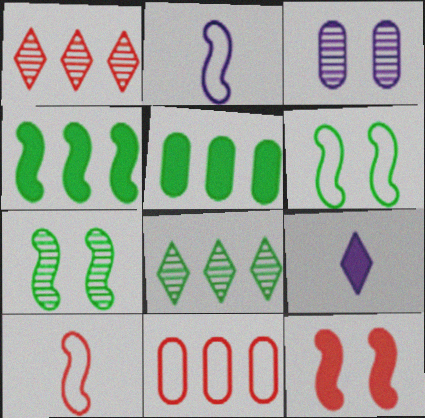[[5, 9, 12], 
[7, 9, 11]]